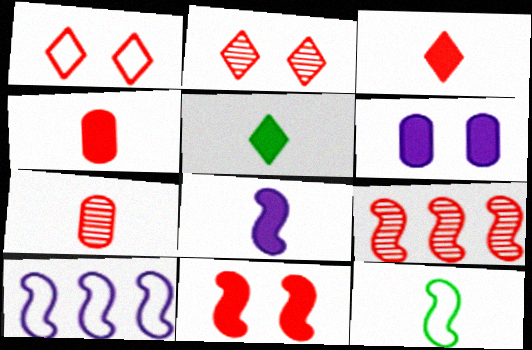[[1, 4, 9], 
[2, 7, 9], 
[4, 5, 8]]